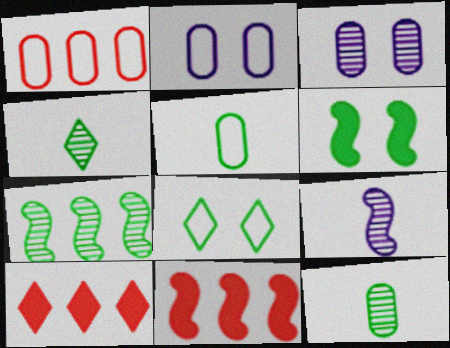[[1, 2, 5], 
[2, 4, 11]]